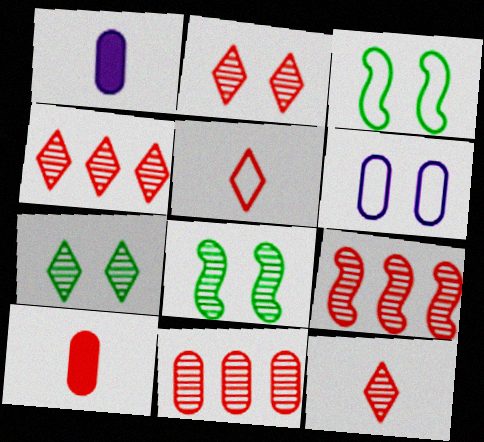[[1, 3, 4], 
[2, 4, 12], 
[4, 9, 11]]